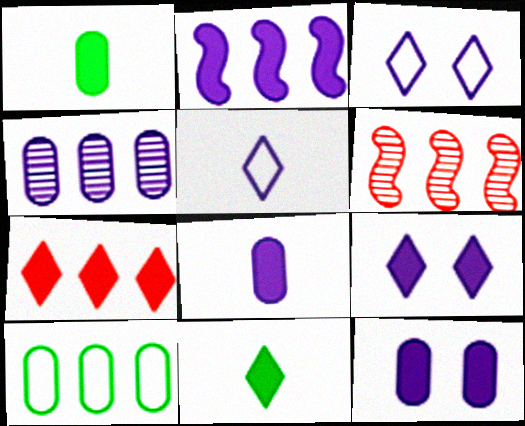[[1, 3, 6], 
[2, 8, 9], 
[7, 9, 11]]